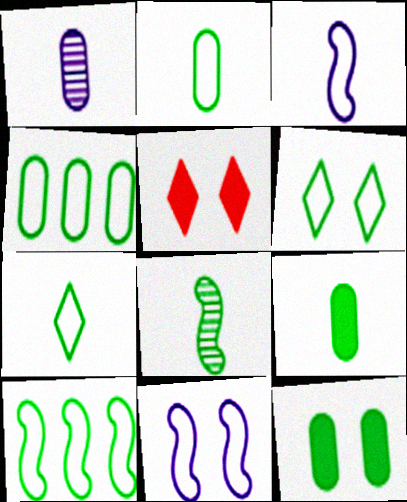[[1, 5, 10], 
[2, 6, 10], 
[7, 8, 9]]